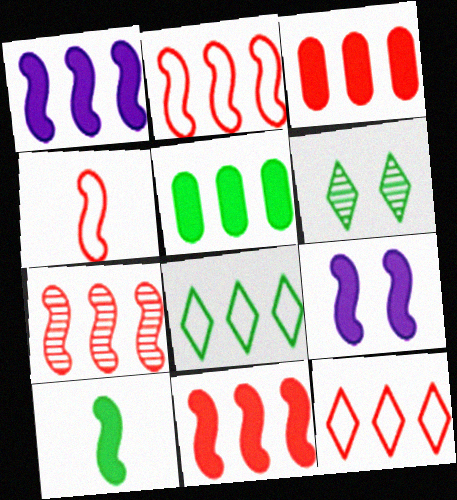[[2, 7, 11], 
[3, 7, 12], 
[9, 10, 11]]